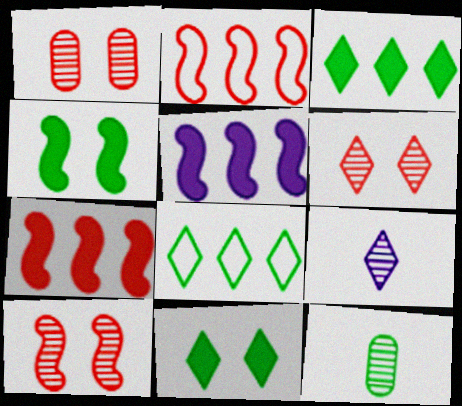[[1, 6, 10], 
[4, 8, 12]]